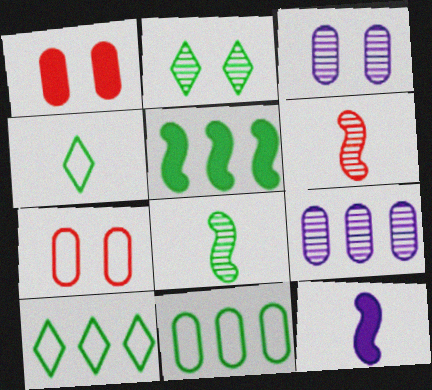[[2, 6, 9]]